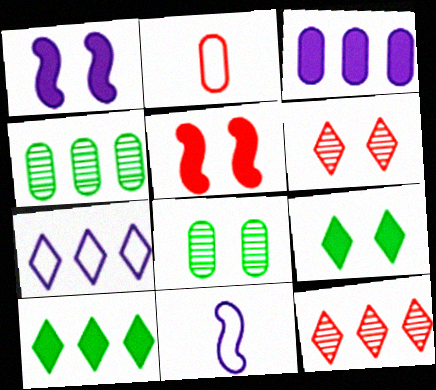[[2, 3, 8], 
[2, 5, 12], 
[7, 10, 12]]